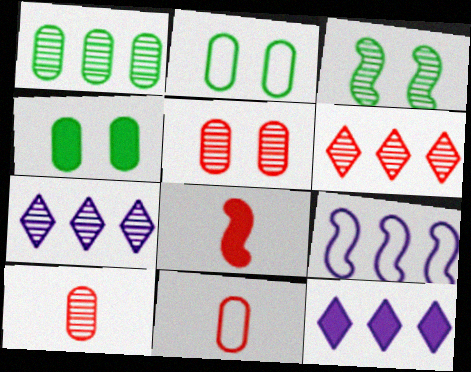[[2, 7, 8], 
[3, 7, 10], 
[3, 8, 9], 
[3, 11, 12], 
[4, 8, 12]]